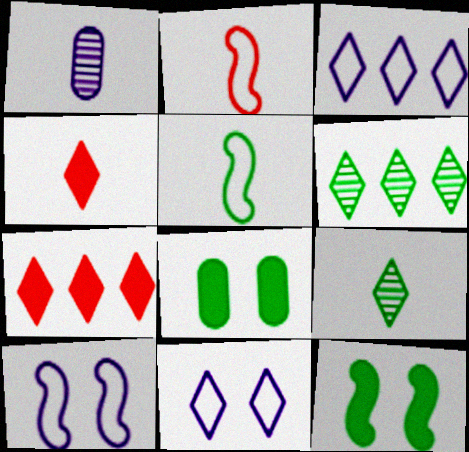[[1, 4, 5], 
[3, 6, 7], 
[4, 6, 11], 
[5, 6, 8], 
[7, 9, 11]]